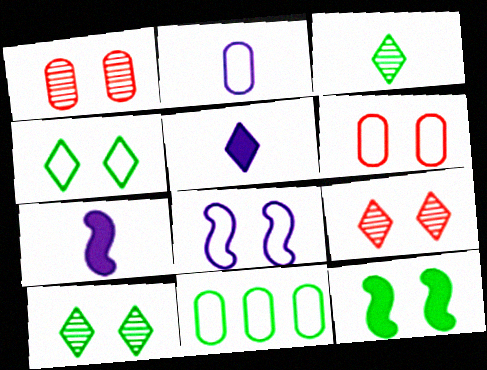[[2, 6, 11], 
[3, 11, 12], 
[4, 6, 8], 
[7, 9, 11]]